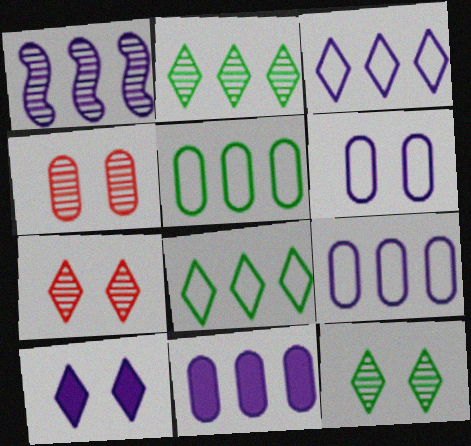[[1, 3, 11]]